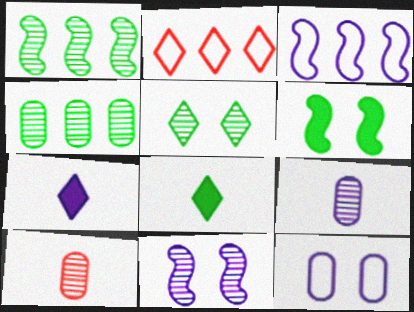[[2, 5, 7], 
[2, 6, 9]]